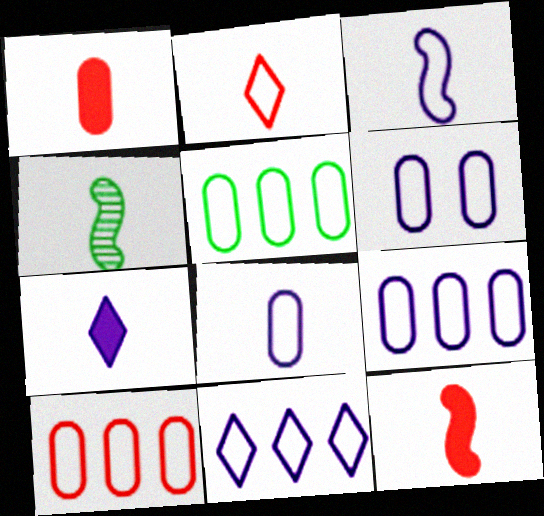[[3, 4, 12], 
[3, 6, 11], 
[5, 9, 10], 
[6, 8, 9]]